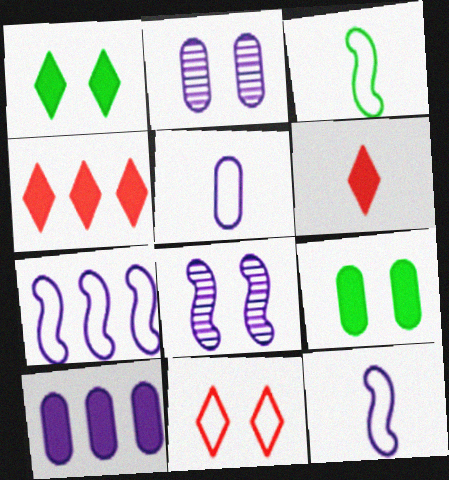[[2, 3, 4], 
[2, 5, 10], 
[8, 9, 11]]